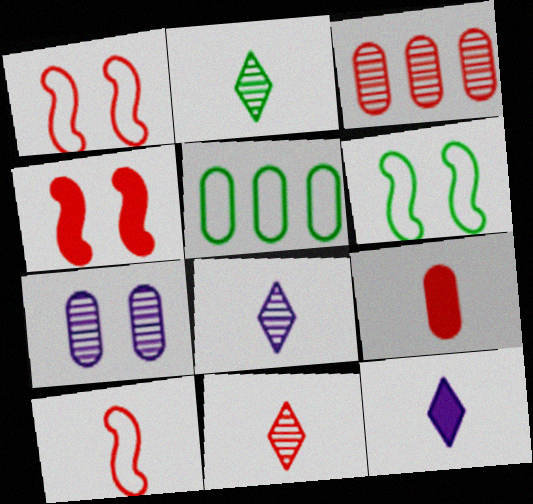[[2, 8, 11], 
[3, 6, 12], 
[4, 5, 8], 
[5, 7, 9], 
[9, 10, 11]]